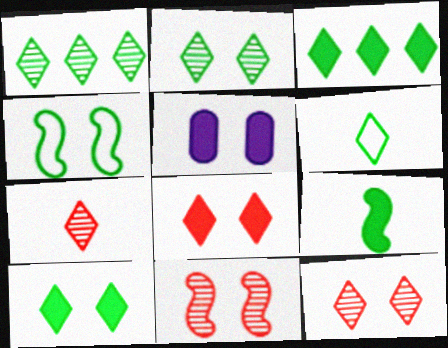[[1, 6, 10], 
[2, 3, 6], 
[4, 5, 12]]